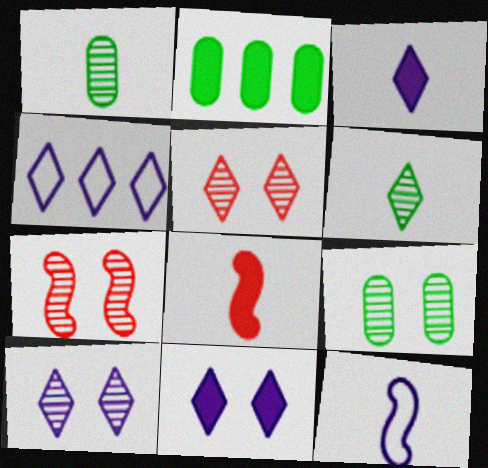[[2, 5, 12], 
[2, 8, 11], 
[3, 4, 10], 
[4, 8, 9], 
[7, 9, 10]]